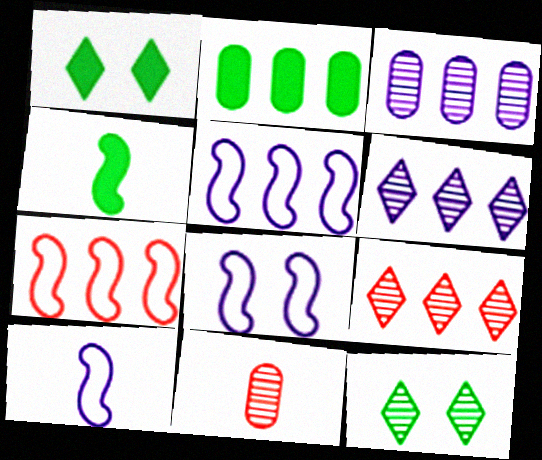[[1, 2, 4], 
[1, 5, 11], 
[2, 5, 9], 
[2, 6, 7], 
[5, 8, 10]]